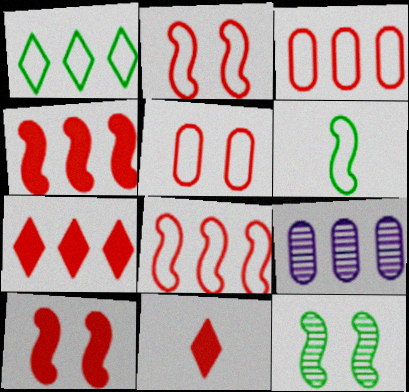[[1, 4, 9]]